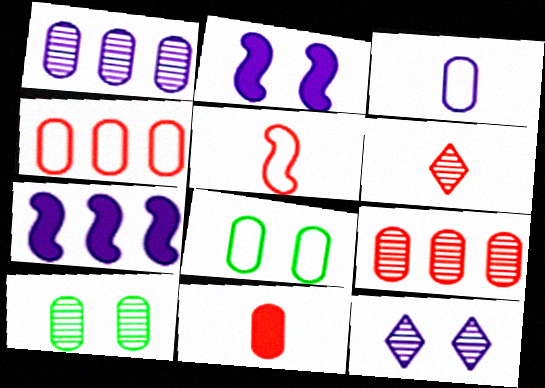[[1, 8, 11], 
[3, 4, 8], 
[3, 7, 12], 
[5, 6, 11], 
[6, 7, 8]]